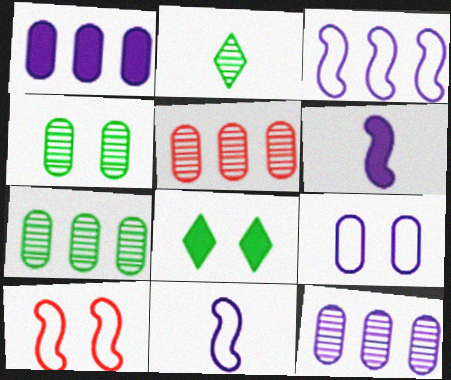[[1, 2, 10], 
[5, 7, 12], 
[5, 8, 11]]